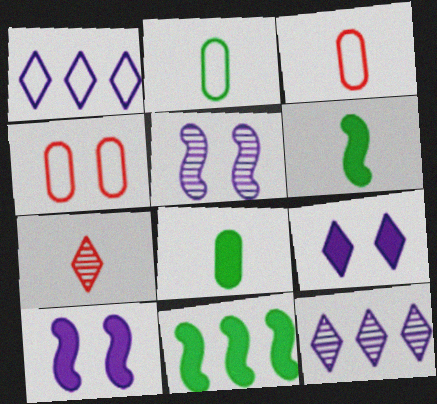[[4, 6, 12]]